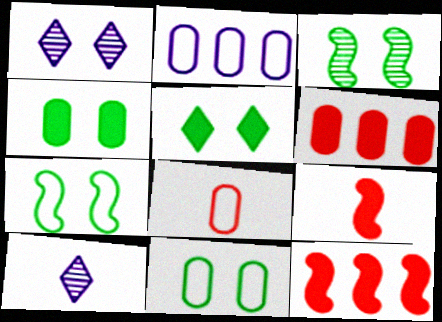[[2, 8, 11], 
[3, 5, 11], 
[6, 7, 10], 
[10, 11, 12]]